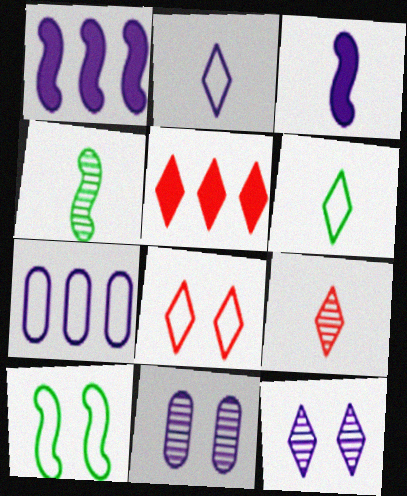[[1, 2, 11], 
[3, 7, 12], 
[5, 6, 12], 
[5, 8, 9]]